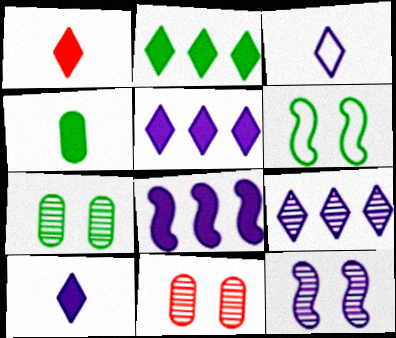[]